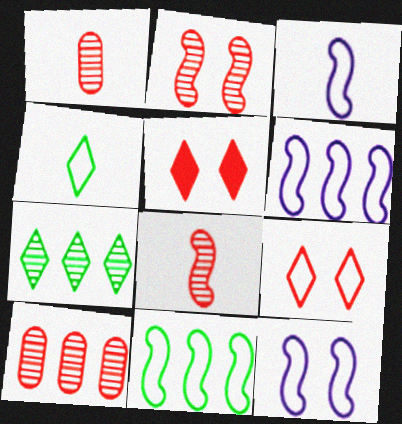[[3, 6, 12]]